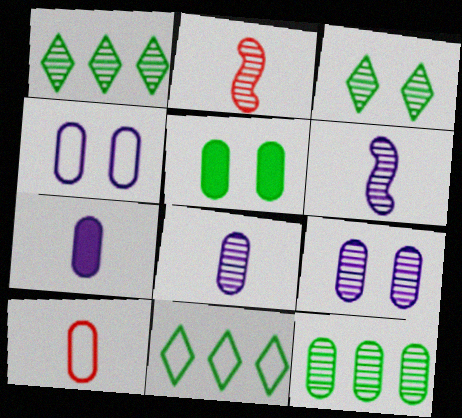[[1, 2, 9]]